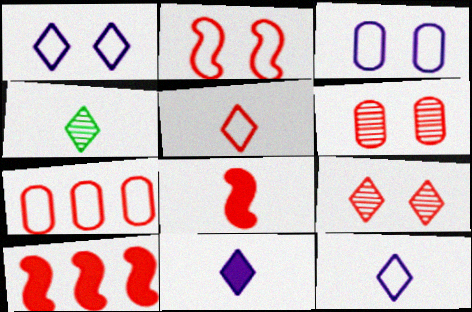[[2, 5, 7], 
[3, 4, 10], 
[4, 5, 11], 
[5, 6, 10], 
[7, 8, 9]]